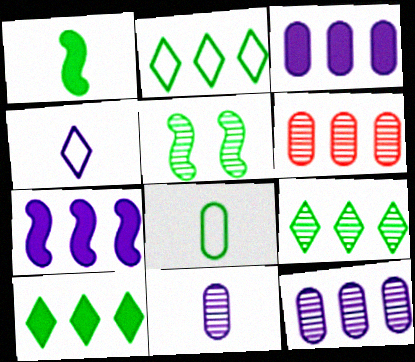[[2, 6, 7], 
[2, 9, 10], 
[5, 8, 10]]